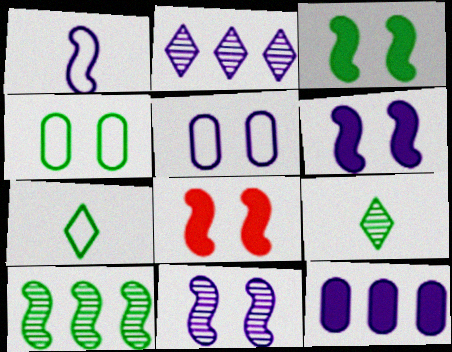[[1, 8, 10], 
[3, 6, 8]]